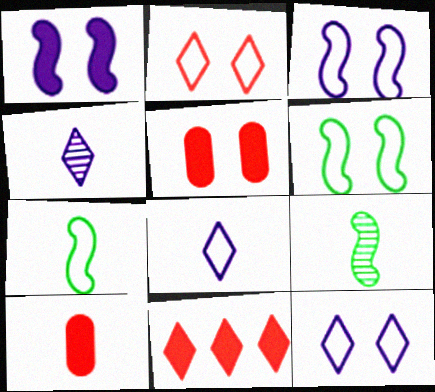[[4, 7, 10], 
[8, 9, 10]]